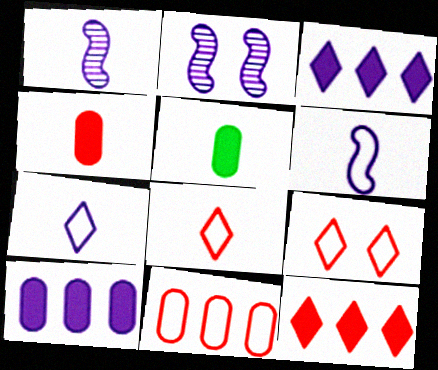[[1, 5, 8], 
[2, 7, 10]]